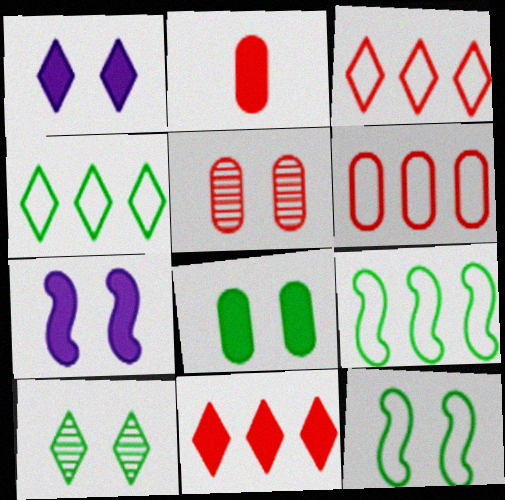[[1, 5, 12], 
[2, 5, 6], 
[8, 10, 12]]